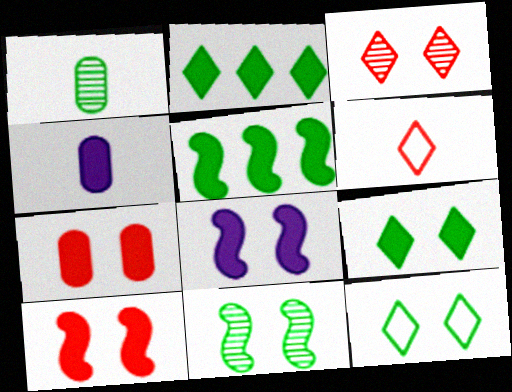[[1, 5, 12], 
[2, 4, 10], 
[7, 8, 9]]